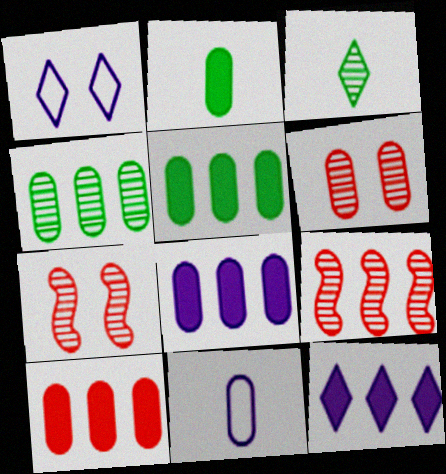[[1, 2, 9], 
[5, 6, 11], 
[5, 8, 10]]